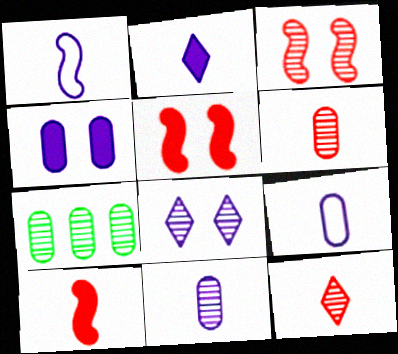[[1, 2, 11]]